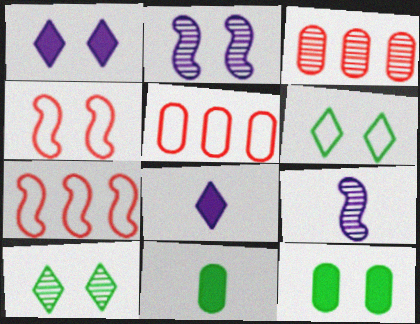[[3, 9, 10]]